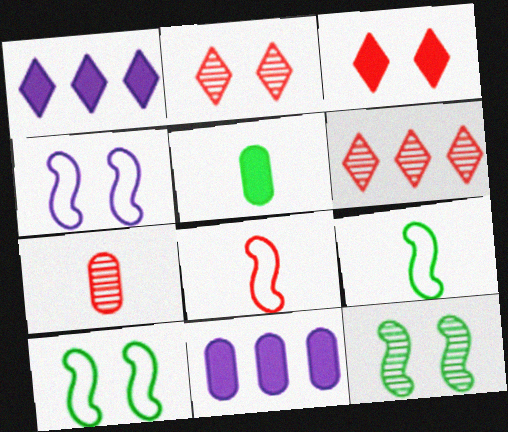[[1, 7, 10], 
[2, 9, 11], 
[4, 5, 6]]